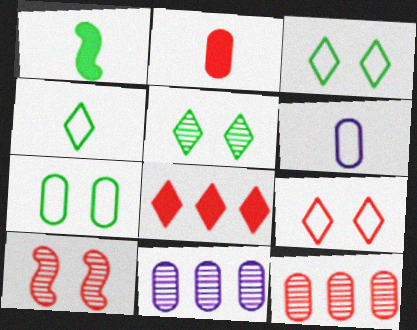[[1, 9, 11], 
[2, 7, 11]]